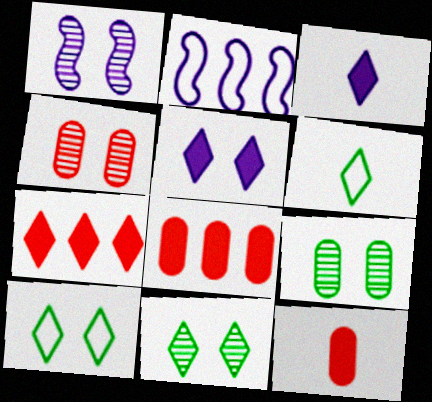[[1, 4, 11], 
[1, 6, 8], 
[2, 11, 12]]